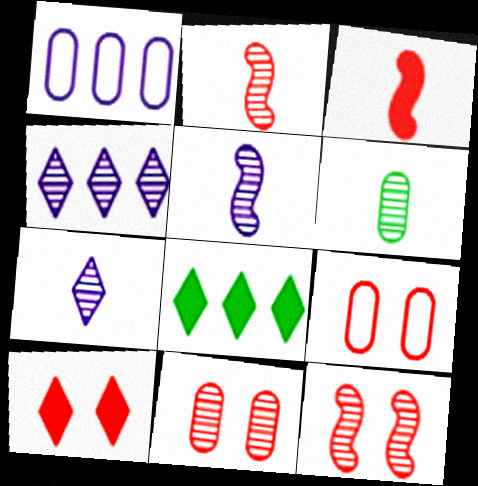[[2, 6, 7], 
[4, 6, 12], 
[5, 8, 9], 
[9, 10, 12]]